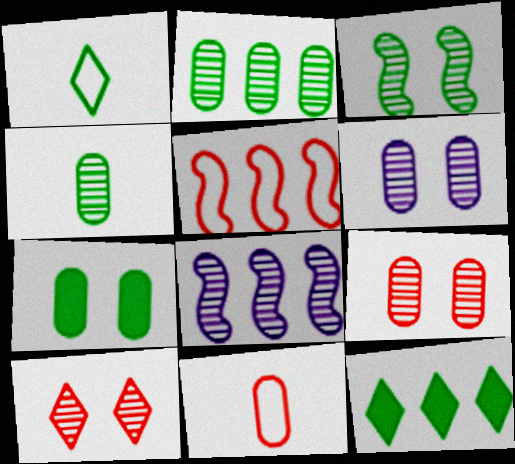[[3, 6, 10], 
[4, 8, 10]]